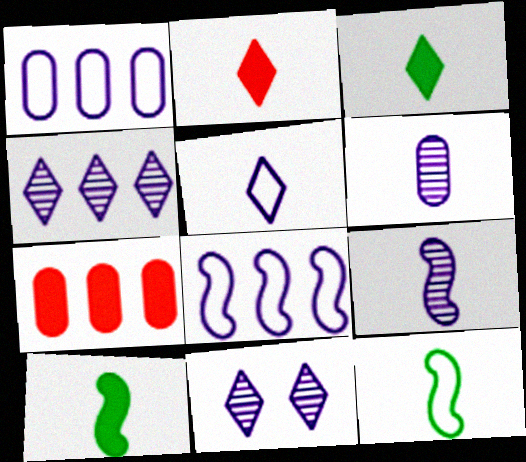[[2, 6, 12], 
[7, 11, 12]]